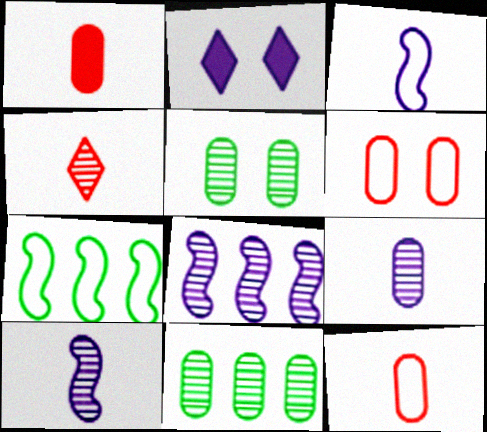[[4, 5, 8]]